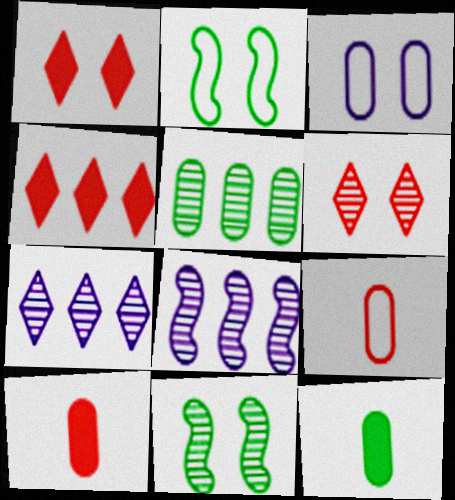[[1, 3, 11], 
[2, 7, 10], 
[3, 5, 10]]